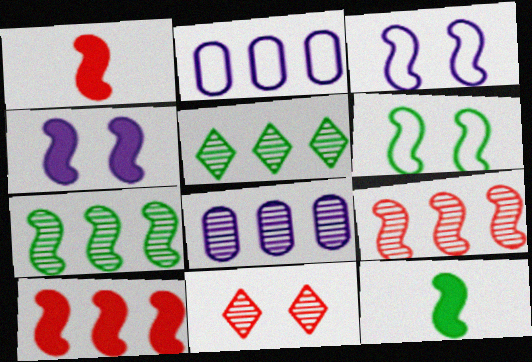[[1, 3, 7], 
[2, 5, 10], 
[2, 11, 12], 
[3, 9, 12], 
[4, 10, 12], 
[5, 8, 9], 
[6, 7, 12]]